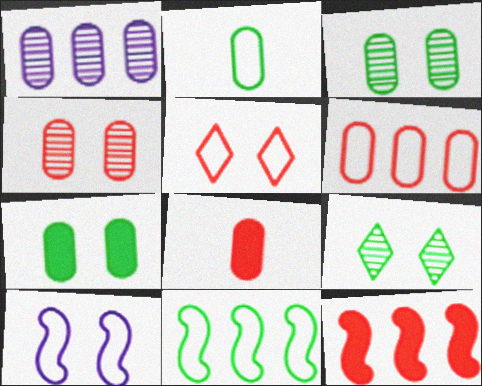[[4, 6, 8]]